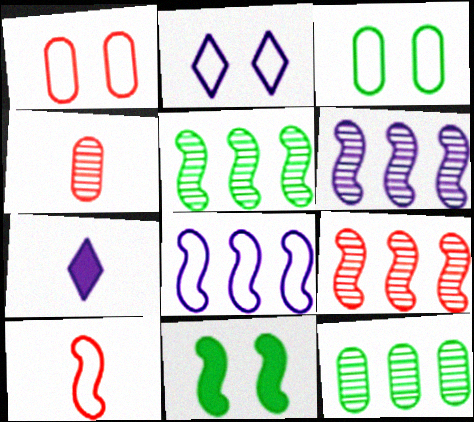[[1, 5, 7], 
[3, 7, 9], 
[5, 6, 9], 
[6, 10, 11]]